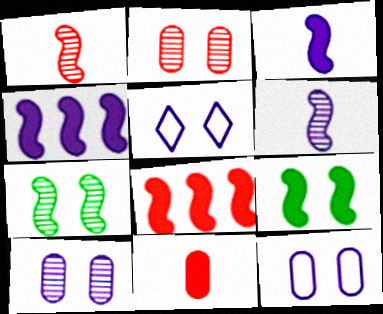[[2, 5, 9], 
[3, 8, 9]]